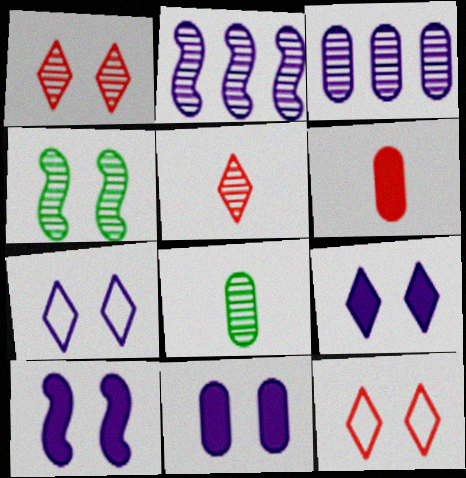[[1, 2, 8], 
[3, 4, 5], 
[4, 11, 12], 
[9, 10, 11]]